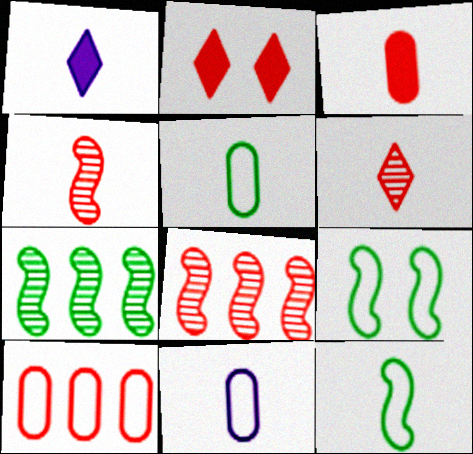[[1, 4, 5], 
[2, 4, 10], 
[2, 7, 11]]